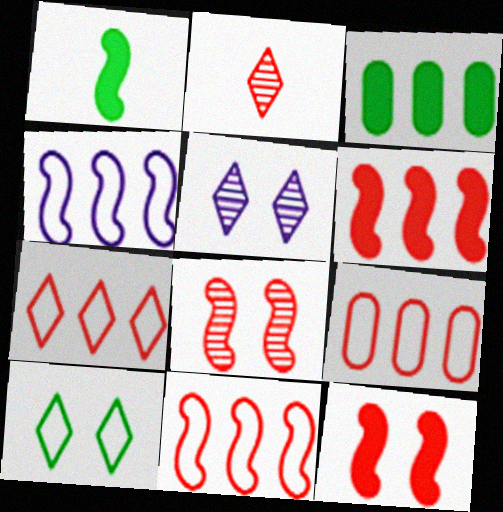[[1, 4, 8], 
[1, 5, 9], 
[2, 9, 12], 
[7, 9, 11]]